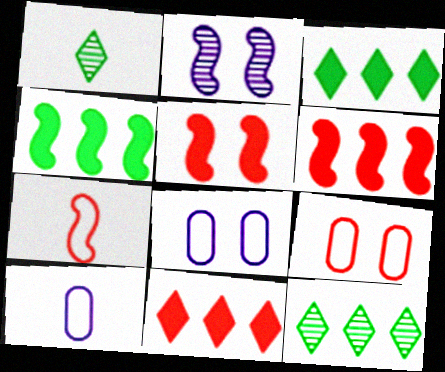[[1, 6, 8], 
[2, 4, 7], 
[5, 10, 12]]